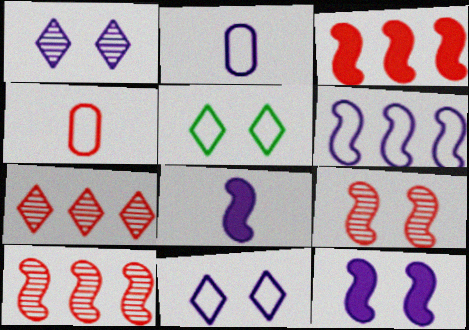[[2, 6, 11], 
[4, 5, 6]]